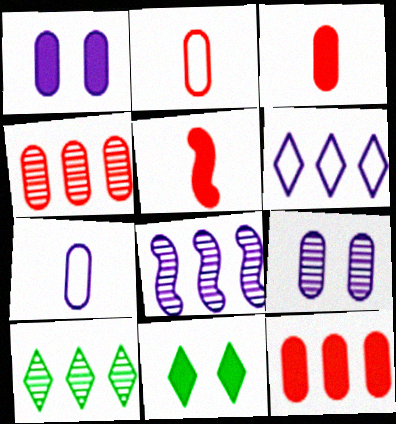[[2, 8, 11], 
[4, 8, 10]]